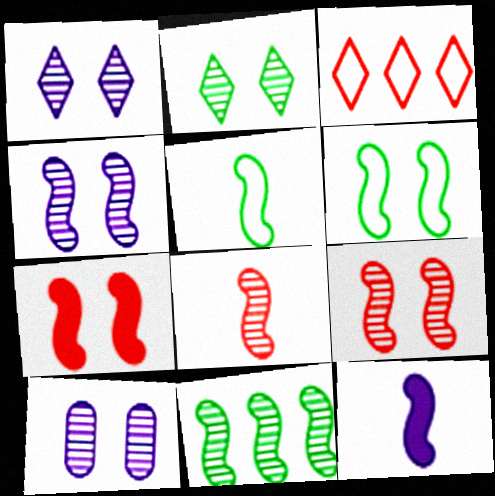[[1, 4, 10], 
[2, 9, 10], 
[4, 6, 7], 
[4, 8, 11], 
[5, 8, 12]]